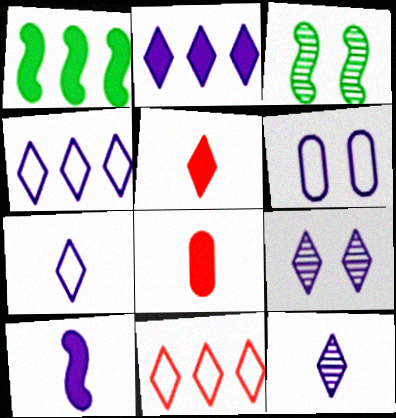[[2, 7, 9], 
[3, 4, 8]]